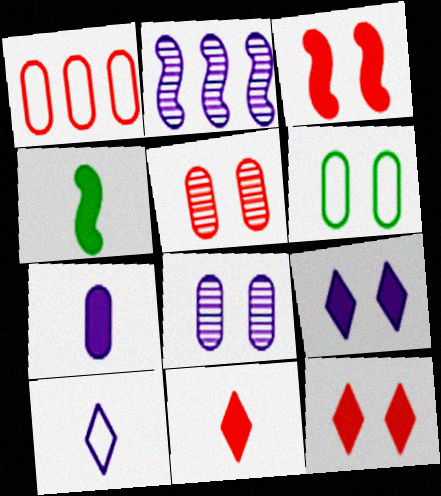[[2, 6, 11], 
[4, 7, 11]]